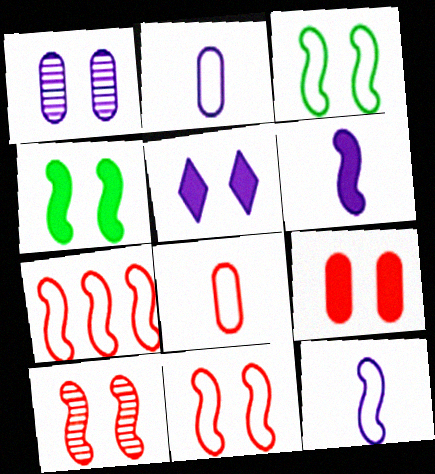[[3, 7, 12], 
[4, 5, 9]]